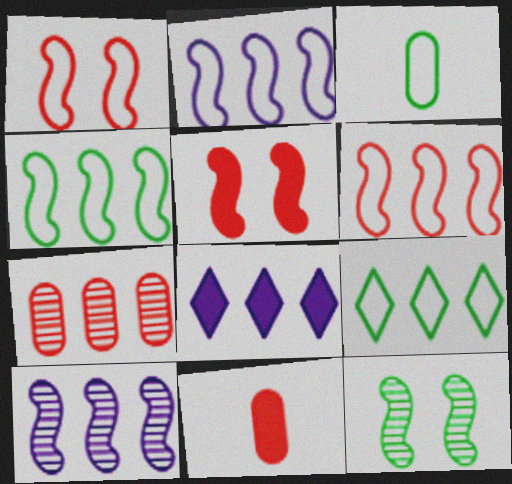[[2, 4, 6], 
[4, 7, 8]]